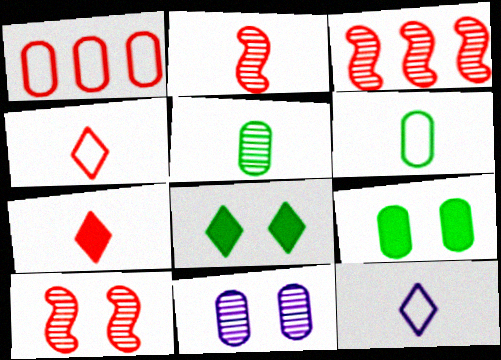[[1, 7, 10], 
[2, 3, 10], 
[3, 9, 12]]